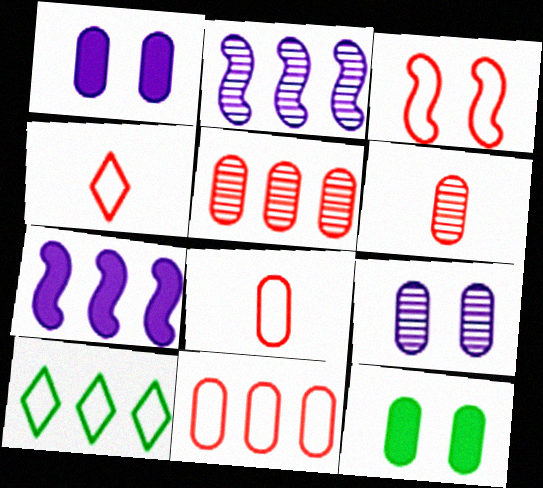[[2, 4, 12], 
[3, 4, 11], 
[5, 7, 10]]